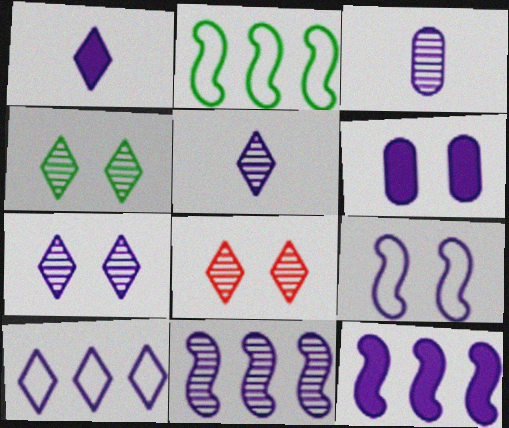[[1, 6, 12], 
[1, 7, 10], 
[3, 7, 11], 
[4, 7, 8], 
[6, 7, 9]]